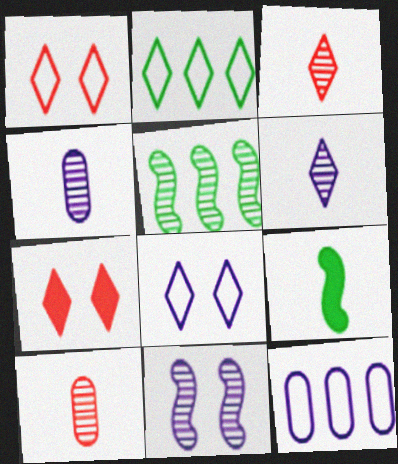[[2, 6, 7]]